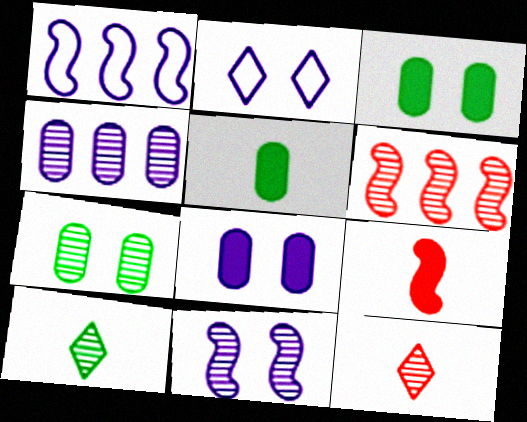[[1, 3, 12], 
[2, 5, 6], 
[2, 8, 11]]